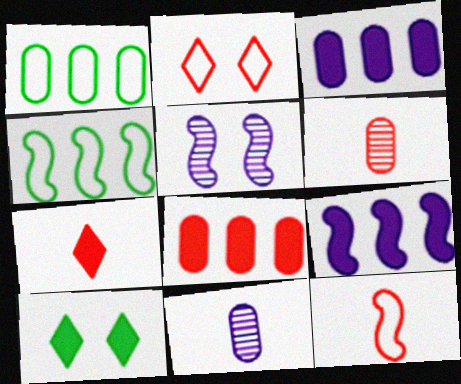[[1, 5, 7], 
[6, 7, 12]]